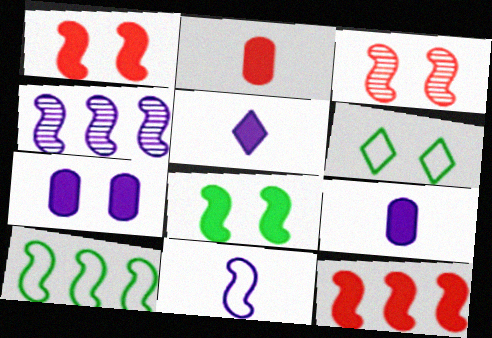[[2, 4, 6], 
[3, 6, 7], 
[4, 10, 12]]